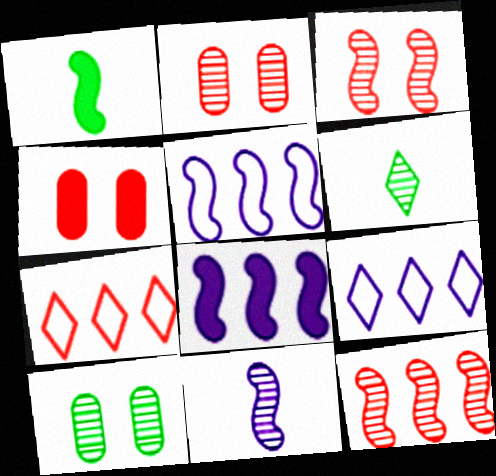[[1, 2, 9], 
[1, 3, 5], 
[4, 5, 6]]